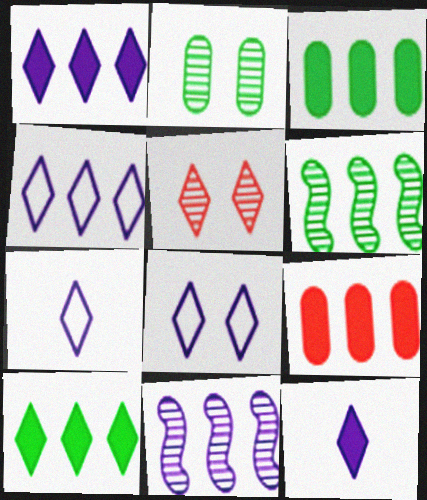[[4, 6, 9], 
[4, 7, 8], 
[5, 7, 10]]